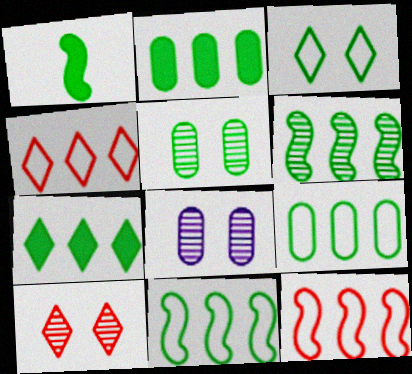[[1, 4, 8], 
[6, 7, 9]]